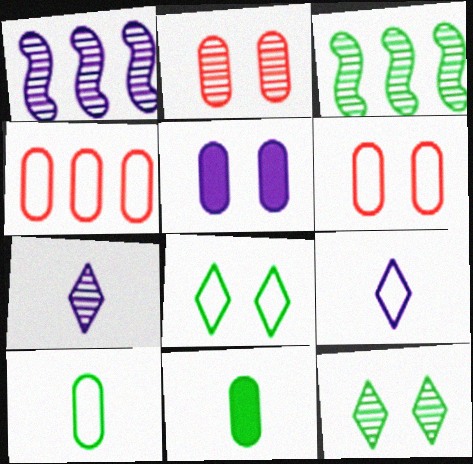[[1, 5, 9], 
[2, 3, 7], 
[3, 8, 11]]